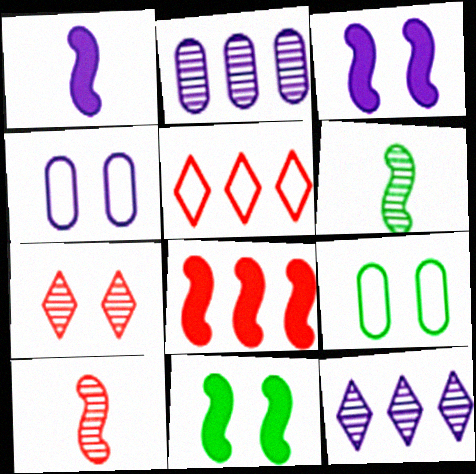[[1, 4, 12], 
[1, 8, 11], 
[2, 6, 7], 
[3, 7, 9], 
[4, 7, 11]]